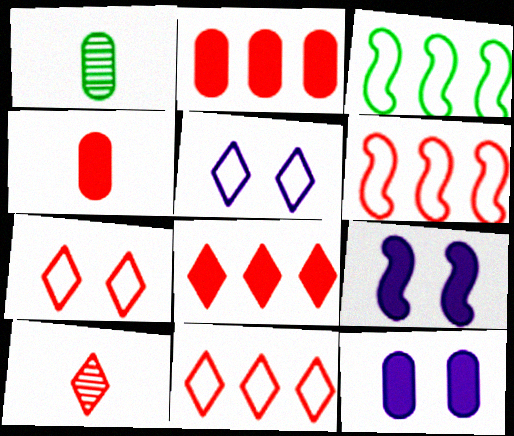[[1, 9, 11], 
[3, 10, 12], 
[7, 8, 10]]